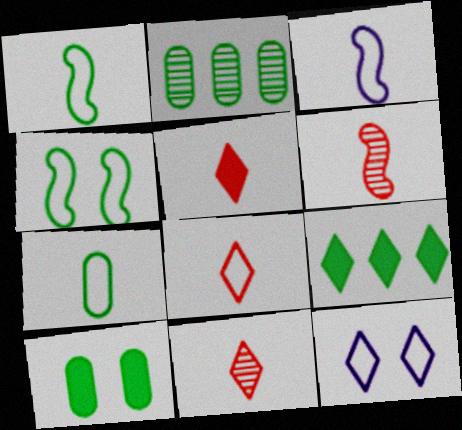[[2, 7, 10], 
[3, 7, 8], 
[5, 8, 11], 
[9, 11, 12]]